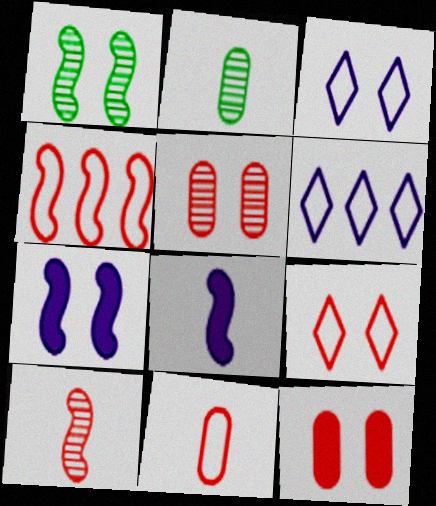[[1, 3, 12], 
[1, 4, 8], 
[4, 9, 11]]